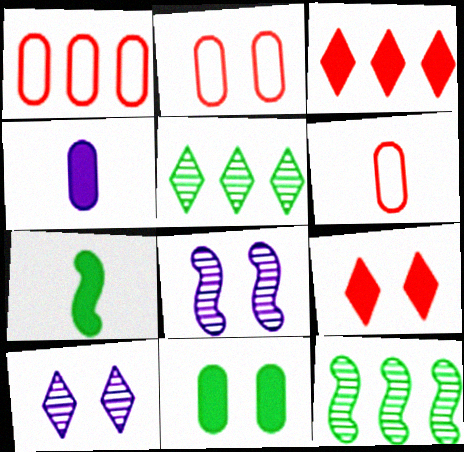[[1, 2, 6], 
[1, 7, 10]]